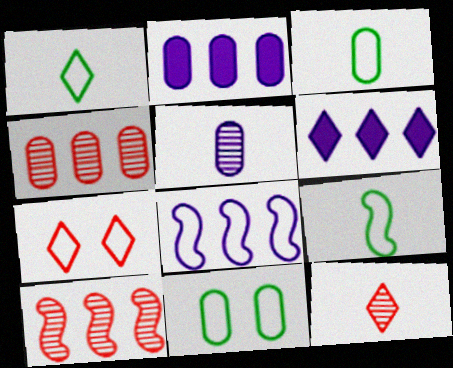[[1, 3, 9], 
[3, 7, 8]]